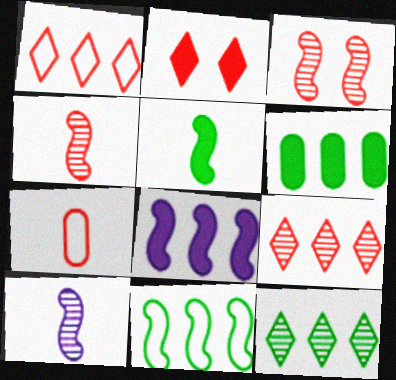[[6, 11, 12]]